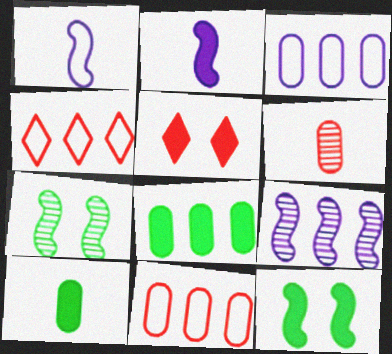[[2, 5, 8], 
[4, 8, 9]]